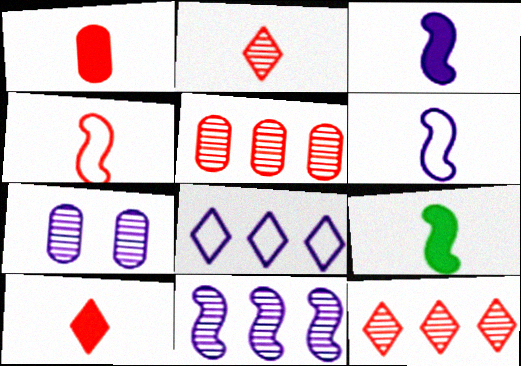[[1, 2, 4], 
[3, 7, 8]]